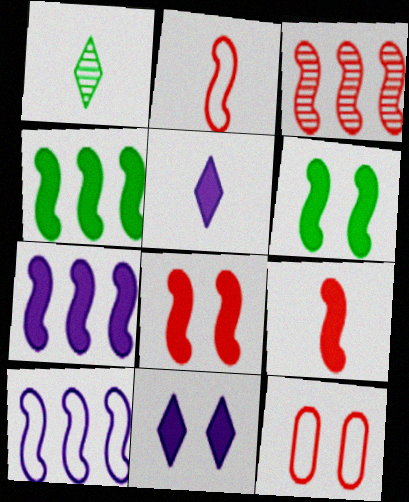[[1, 7, 12], 
[2, 3, 8], 
[3, 4, 10], 
[6, 7, 9]]